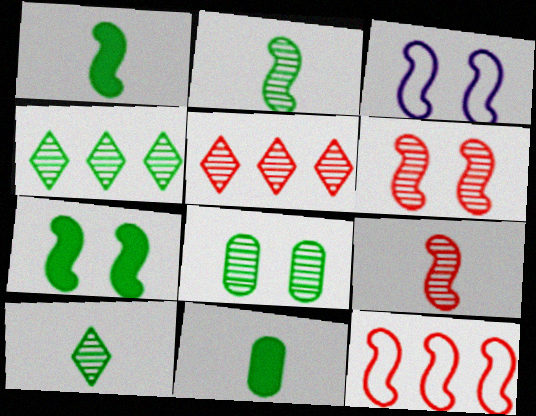[[2, 4, 8], 
[3, 5, 11], 
[3, 6, 7]]